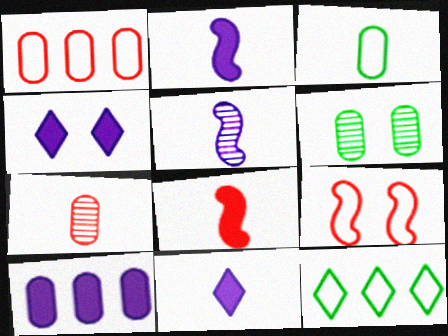[[2, 4, 10], 
[4, 6, 9]]